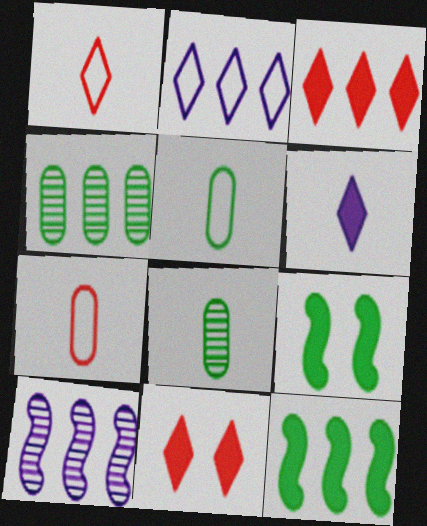[[5, 10, 11]]